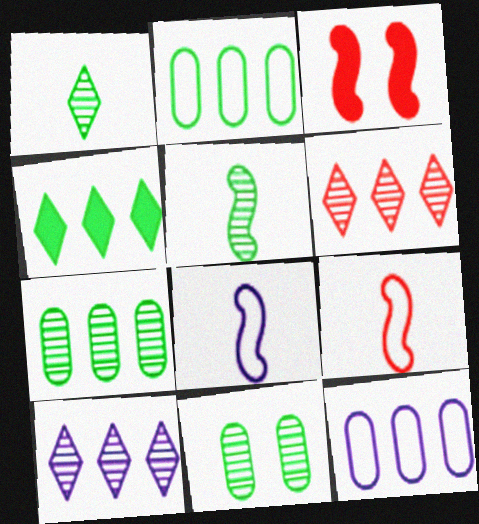[[1, 3, 12]]